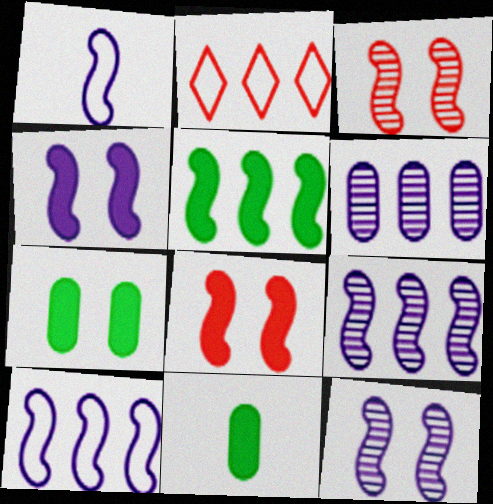[[1, 3, 5], 
[1, 4, 9], 
[2, 5, 6], 
[2, 11, 12]]